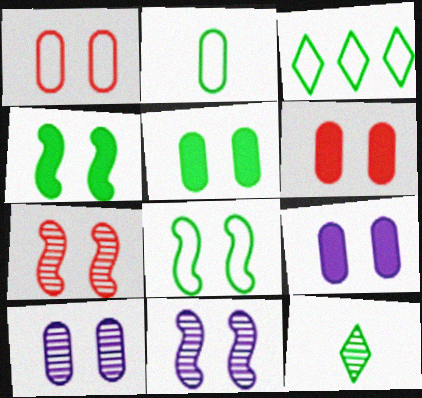[[1, 5, 10], 
[2, 3, 8], 
[5, 6, 9]]